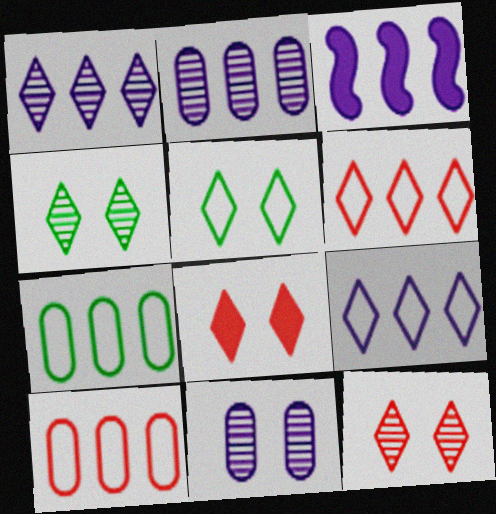[[2, 3, 9]]